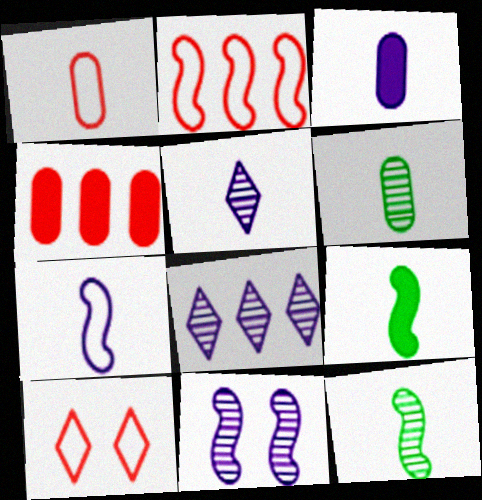[[1, 2, 10], 
[1, 3, 6], 
[1, 5, 9], 
[2, 9, 11], 
[3, 5, 7]]